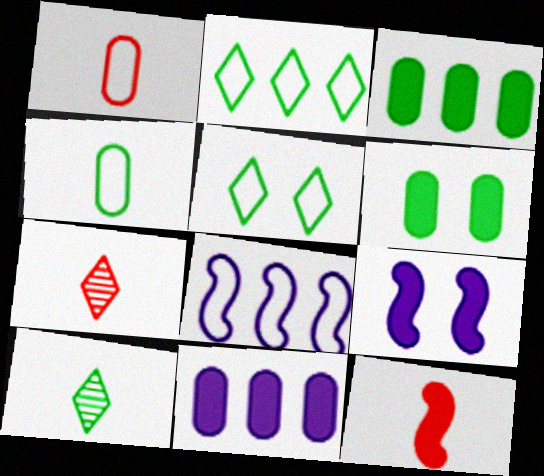[[1, 5, 8], 
[1, 7, 12], 
[6, 7, 8]]